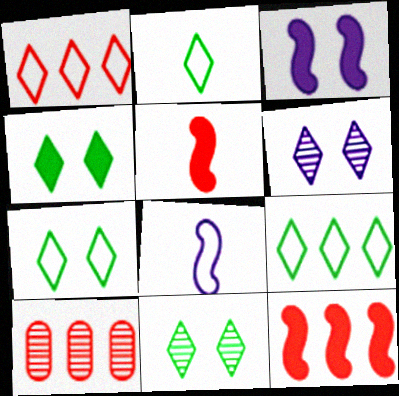[[1, 10, 12], 
[2, 3, 10], 
[2, 7, 9], 
[4, 7, 11], 
[4, 8, 10]]